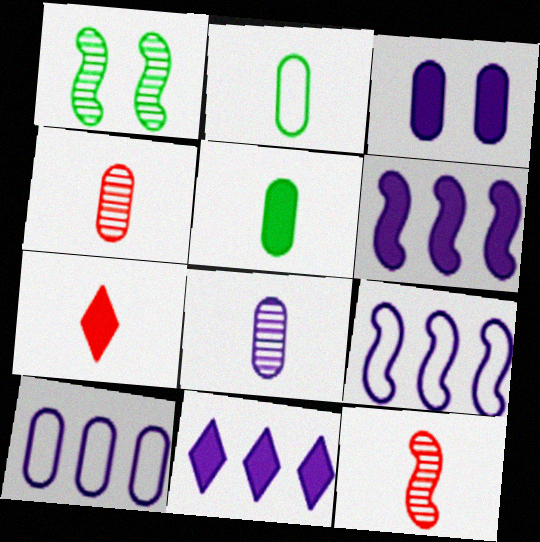[[1, 7, 10], 
[3, 8, 10]]